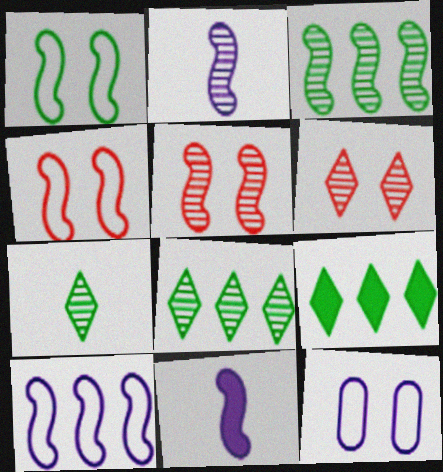[[2, 3, 5], 
[3, 4, 11]]